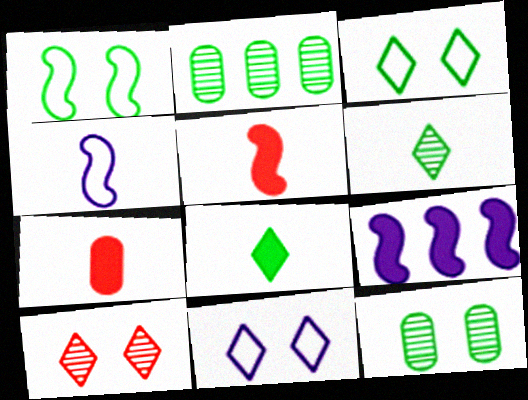[[1, 2, 8], 
[2, 5, 11], 
[4, 6, 7]]